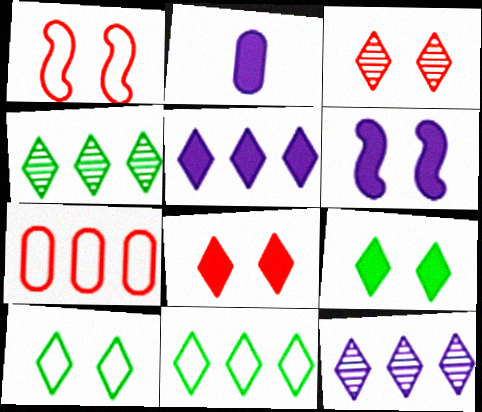[[1, 2, 4], 
[2, 5, 6]]